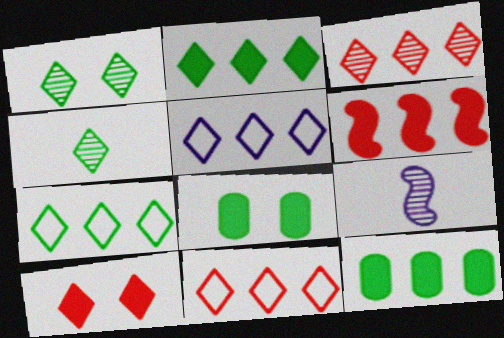[[2, 3, 5], 
[4, 5, 10], 
[5, 7, 11], 
[8, 9, 11]]